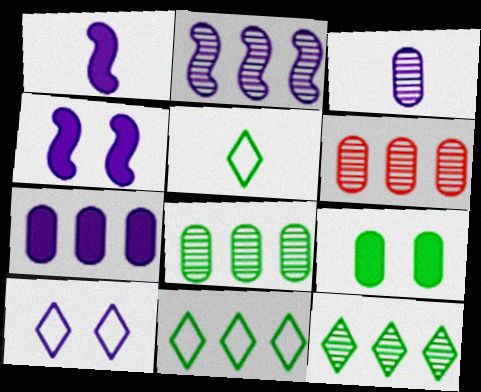[[2, 6, 12], 
[4, 5, 6]]